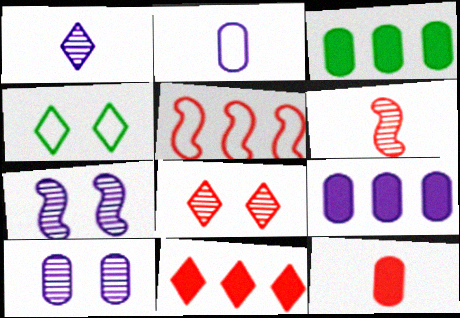[[1, 4, 11], 
[2, 4, 5], 
[2, 9, 10], 
[4, 6, 9], 
[5, 8, 12]]